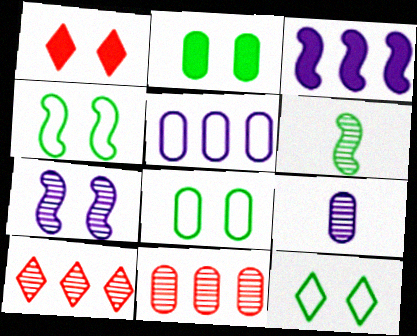[[1, 5, 6], 
[1, 7, 8], 
[4, 8, 12]]